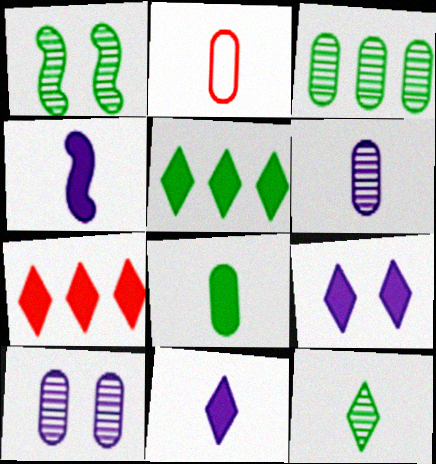[[1, 3, 12], 
[2, 4, 12], 
[2, 6, 8]]